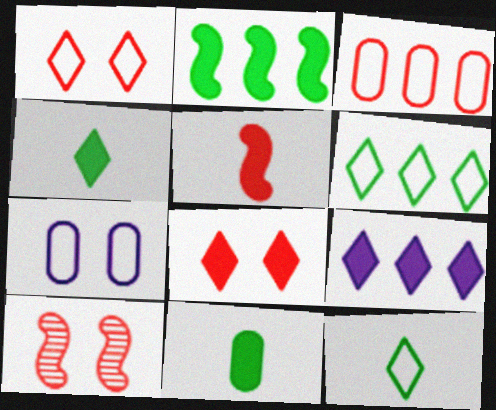[[4, 8, 9]]